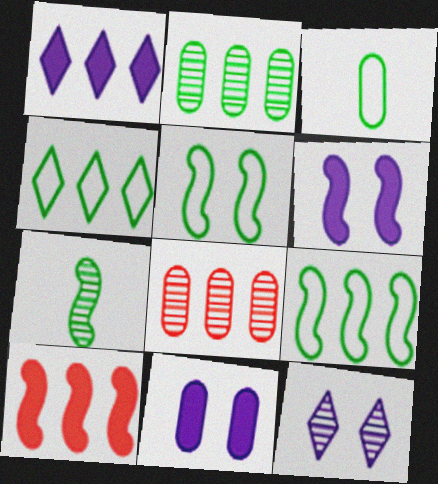[[1, 8, 9], 
[3, 4, 5], 
[3, 8, 11], 
[3, 10, 12], 
[7, 8, 12]]